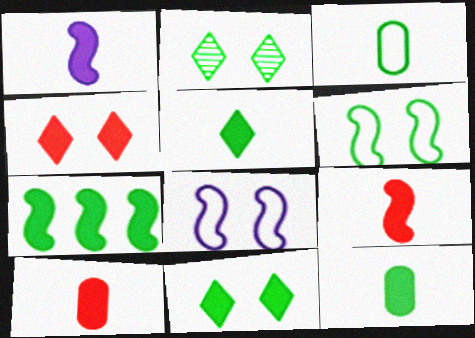[[1, 5, 10], 
[2, 3, 7], 
[7, 11, 12]]